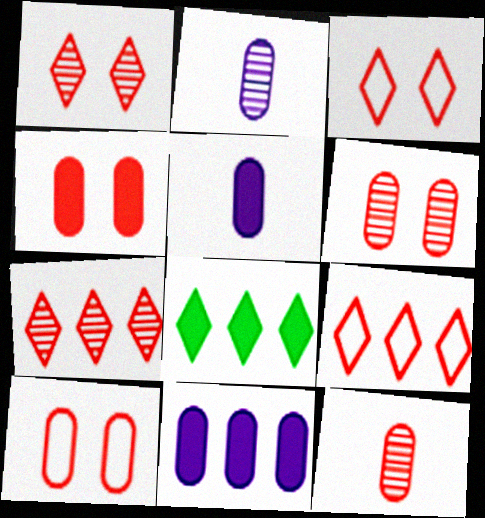[[4, 6, 10]]